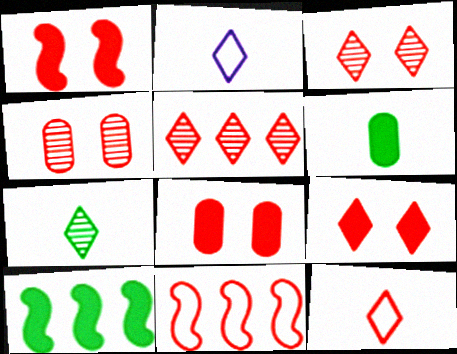[[1, 8, 9], 
[2, 4, 10], 
[5, 9, 12]]